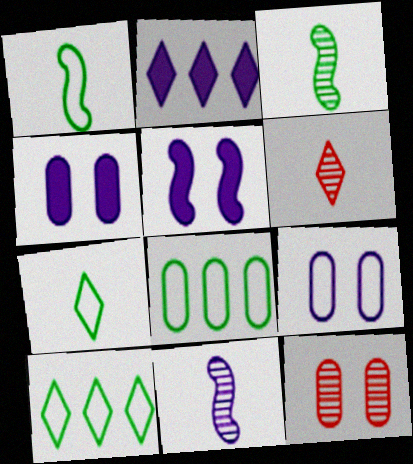[[1, 2, 12], 
[2, 9, 11], 
[5, 6, 8]]